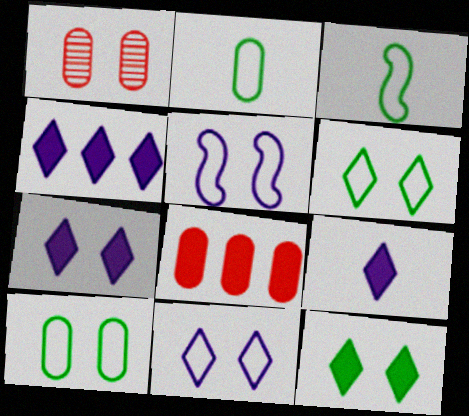[[1, 3, 4], 
[1, 5, 12], 
[4, 7, 9]]